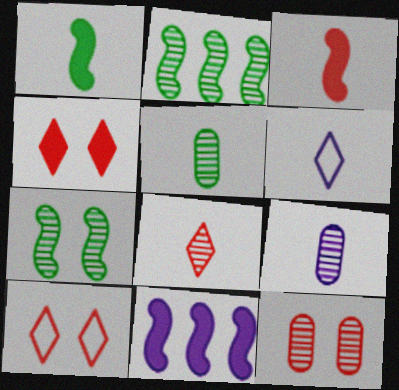[[3, 5, 6], 
[5, 10, 11]]